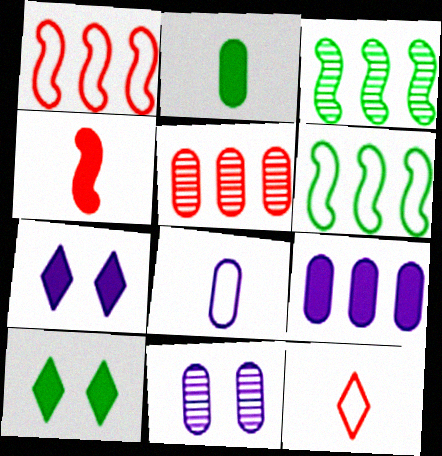[[4, 9, 10], 
[8, 9, 11]]